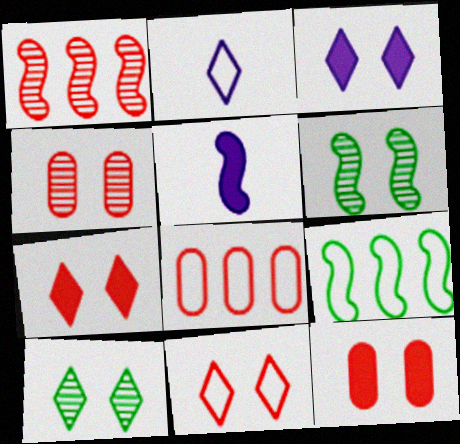[[3, 10, 11], 
[5, 8, 10]]